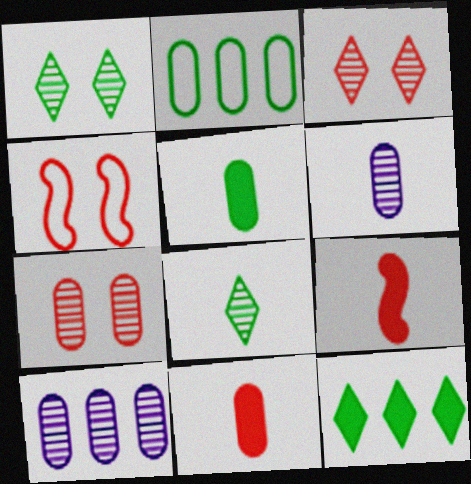[[4, 6, 12]]